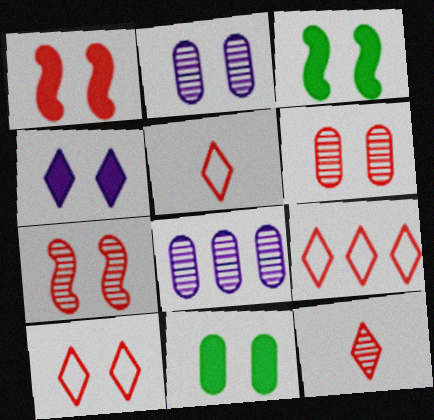[[1, 4, 11], 
[1, 6, 10], 
[2, 3, 10], 
[3, 5, 8], 
[5, 9, 10]]